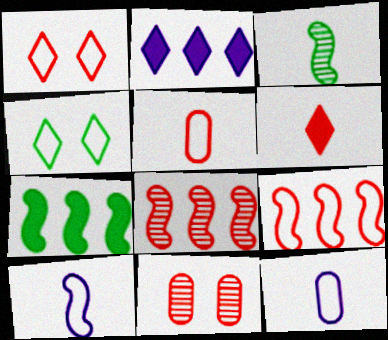[[1, 5, 9], 
[3, 6, 12], 
[4, 9, 12], 
[6, 9, 11]]